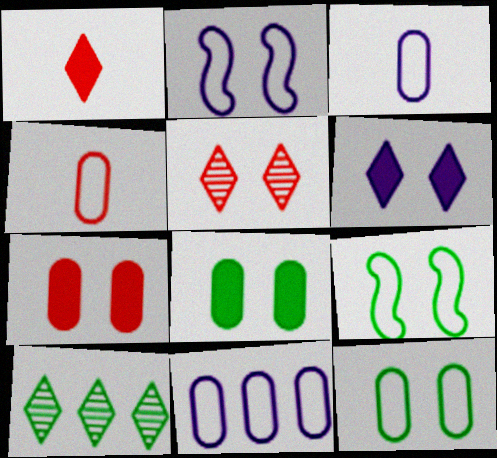[[2, 5, 8], 
[4, 11, 12]]